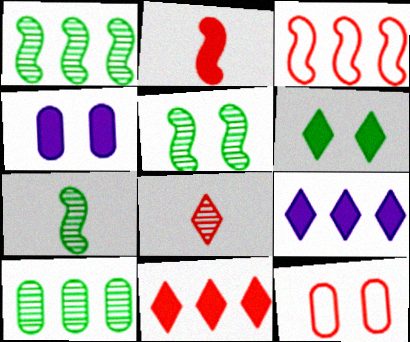[[1, 5, 7], 
[3, 9, 10], 
[7, 9, 12]]